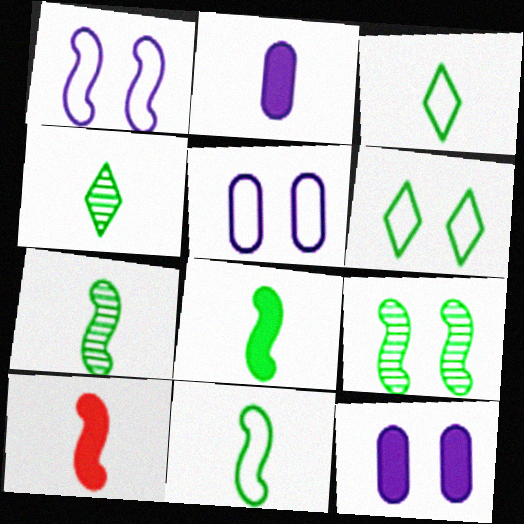[[7, 8, 11]]